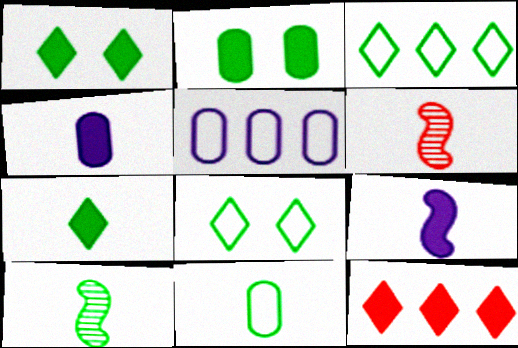[[1, 5, 6], 
[2, 3, 10], 
[2, 9, 12], 
[7, 10, 11]]